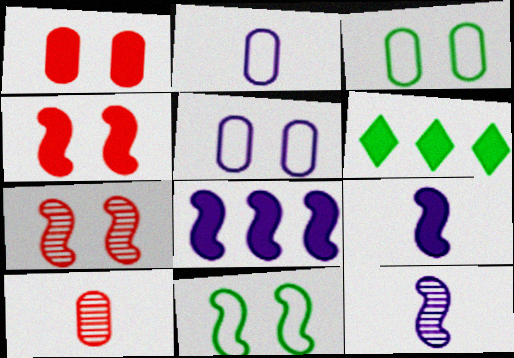[[1, 6, 9], 
[2, 6, 7]]